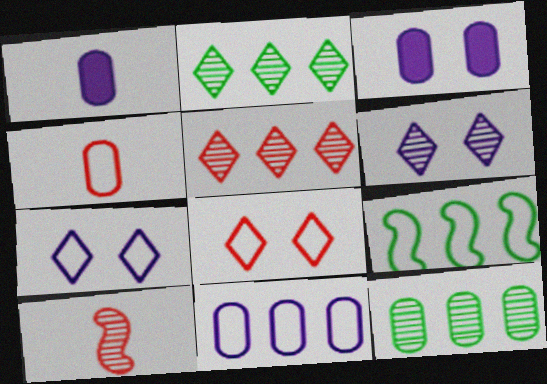[[3, 4, 12], 
[4, 7, 9], 
[6, 10, 12]]